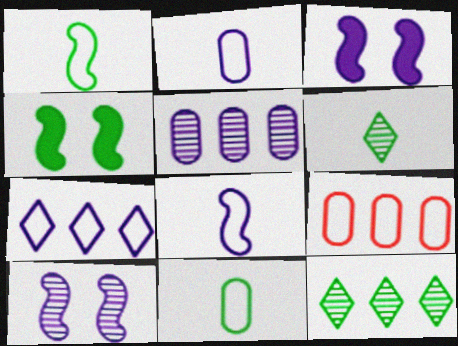[[3, 6, 9], 
[4, 11, 12]]